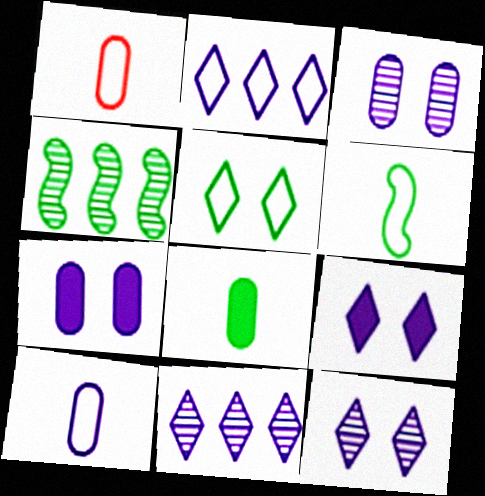[[1, 4, 9], 
[4, 5, 8]]